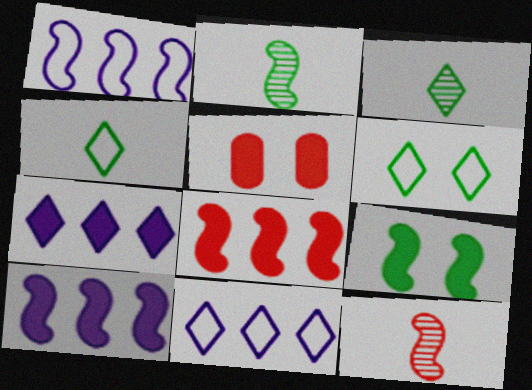[[1, 3, 5], 
[1, 9, 12], 
[2, 5, 11]]